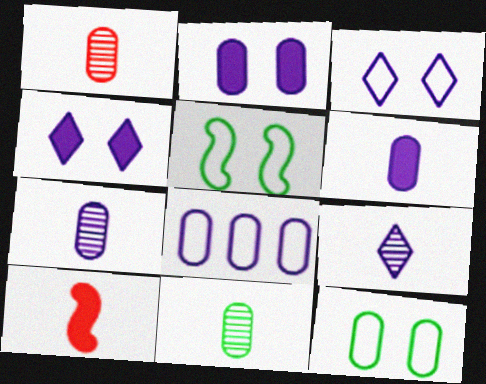[[1, 7, 11], 
[2, 7, 8]]